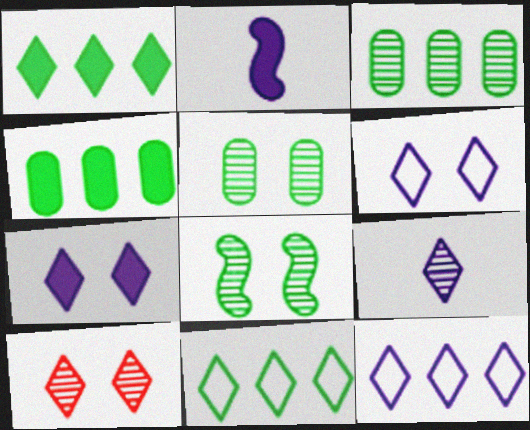[[7, 9, 12]]